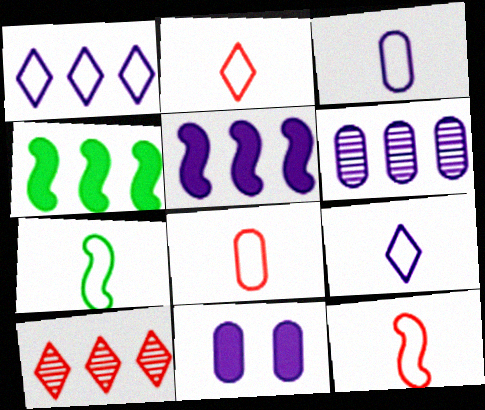[[1, 5, 6], 
[2, 3, 7], 
[2, 8, 12], 
[3, 6, 11], 
[7, 8, 9], 
[7, 10, 11]]